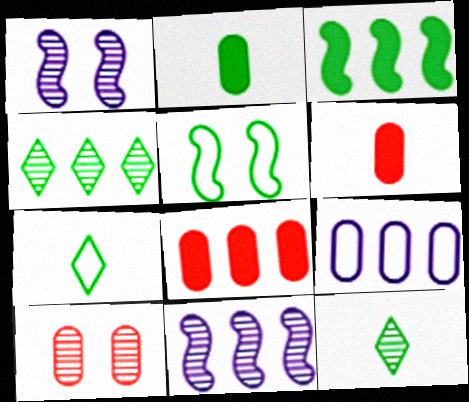[[1, 7, 8], 
[2, 4, 5], 
[2, 9, 10], 
[10, 11, 12]]